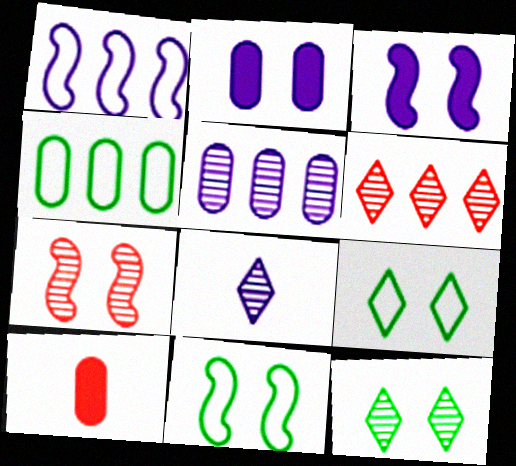[[1, 2, 8], 
[1, 10, 12], 
[2, 7, 9], 
[3, 7, 11], 
[6, 8, 12]]